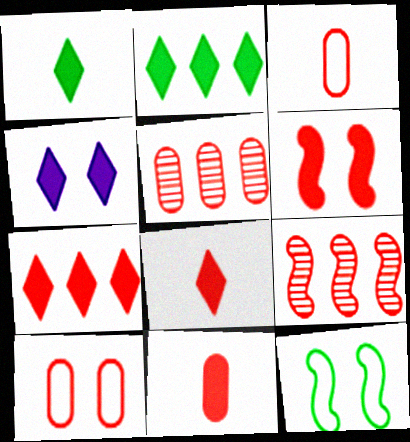[[1, 4, 7], 
[2, 4, 8], 
[5, 10, 11], 
[6, 7, 11], 
[8, 9, 10]]